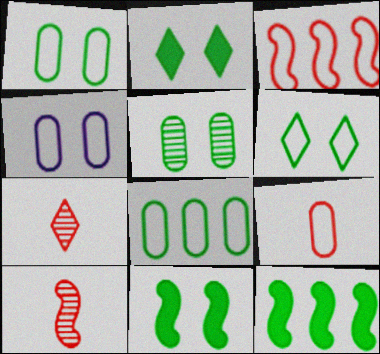[[4, 7, 12], 
[4, 8, 9], 
[5, 6, 11]]